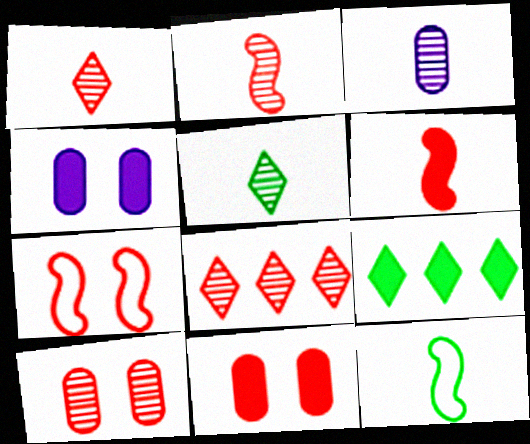[[2, 3, 5], 
[2, 8, 10], 
[3, 7, 9], 
[4, 6, 9], 
[4, 8, 12]]